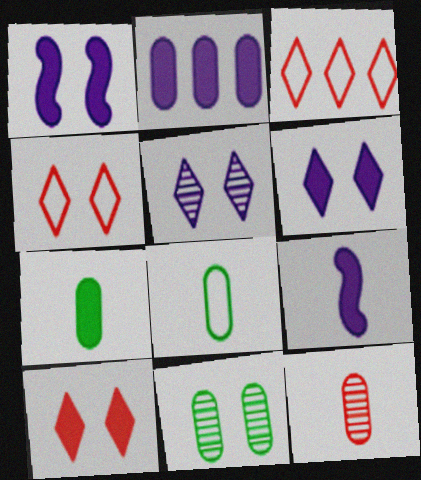[[1, 4, 11], 
[2, 6, 9], 
[3, 9, 11]]